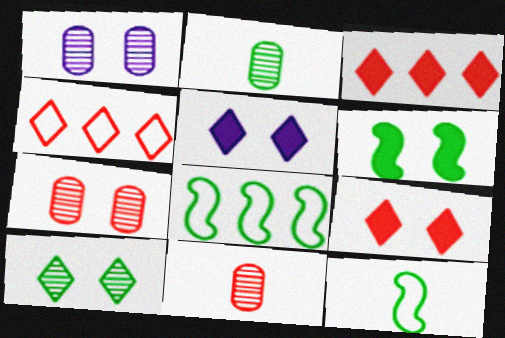[[1, 3, 12], 
[5, 8, 11]]